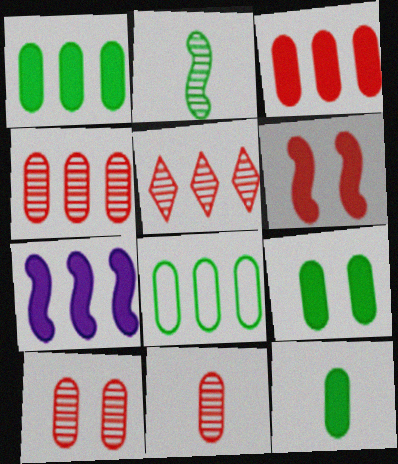[[1, 9, 12], 
[4, 10, 11], 
[5, 7, 8]]